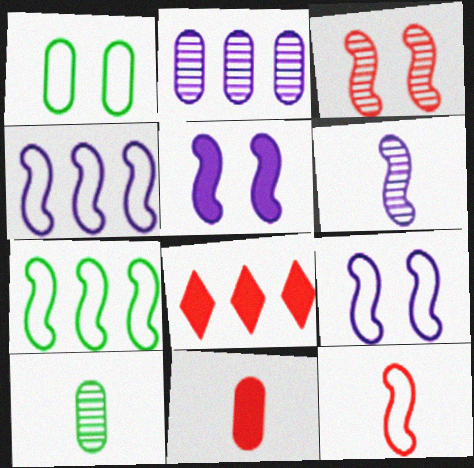[[1, 2, 11], 
[1, 6, 8], 
[2, 7, 8], 
[4, 5, 6], 
[7, 9, 12], 
[8, 9, 10]]